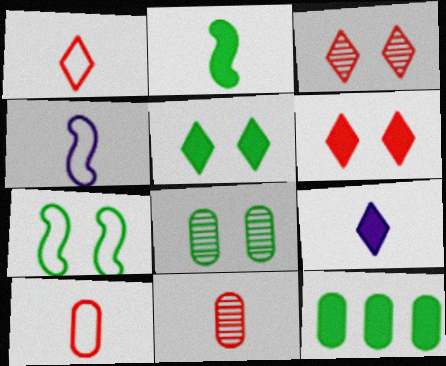[[2, 5, 12], 
[3, 4, 12], 
[5, 7, 8]]